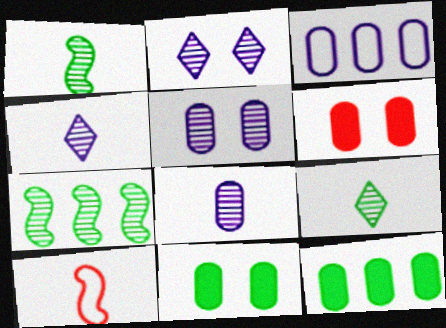[[2, 10, 12]]